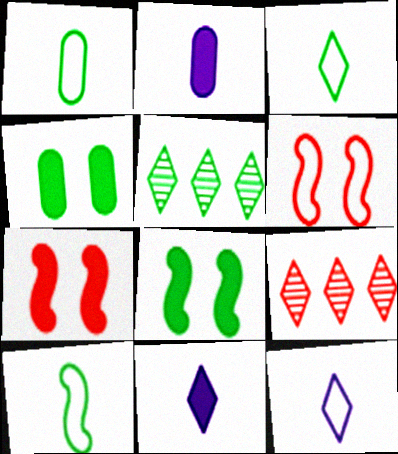[[1, 3, 10], 
[1, 5, 8], 
[2, 5, 6], 
[4, 5, 10]]